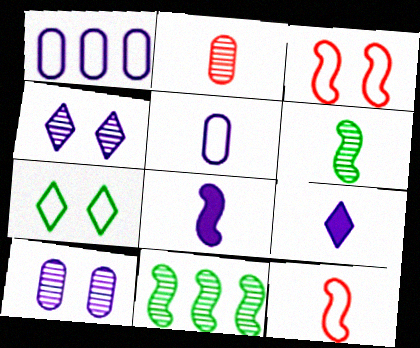[[1, 4, 8], 
[1, 7, 12], 
[2, 4, 11], 
[3, 8, 11], 
[6, 8, 12]]